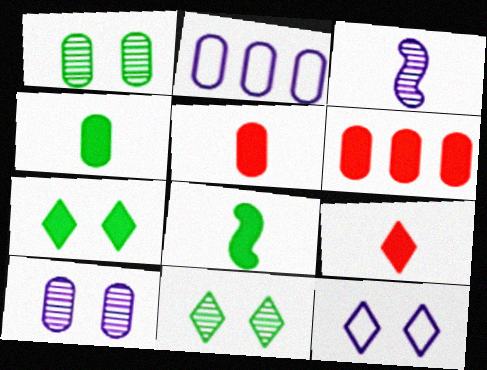[[1, 2, 5]]